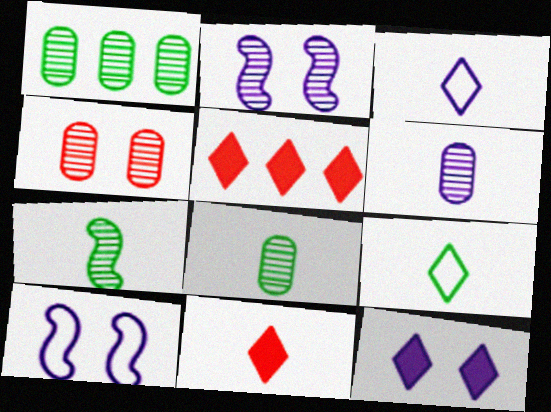[[1, 4, 6], 
[1, 10, 11], 
[5, 8, 10]]